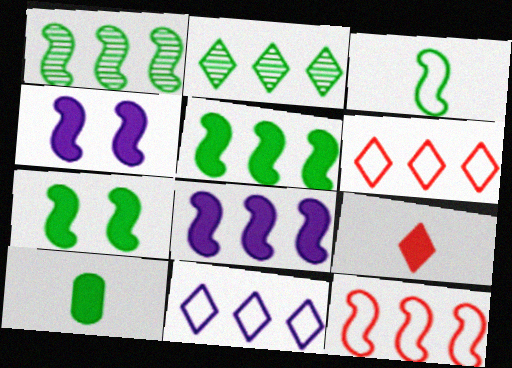[[1, 3, 7], 
[1, 8, 12]]